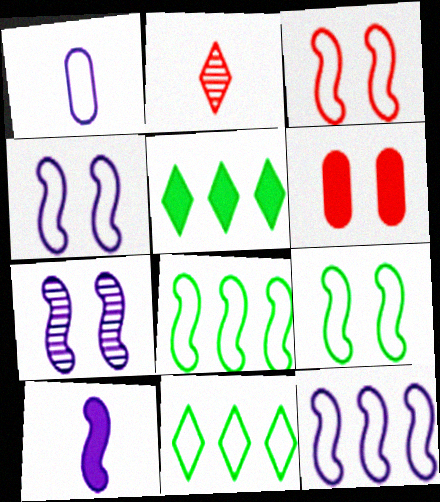[[1, 3, 11], 
[3, 4, 9], 
[5, 6, 10], 
[7, 10, 12]]